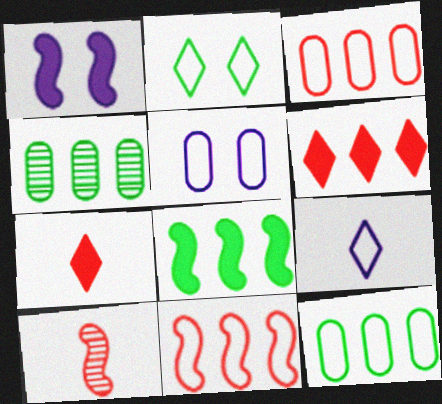[]